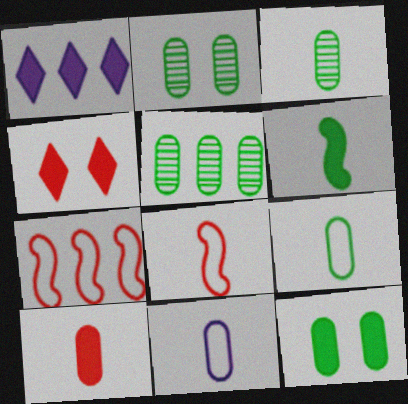[[1, 2, 8], 
[1, 5, 7], 
[2, 3, 5], 
[3, 10, 11], 
[5, 9, 12]]